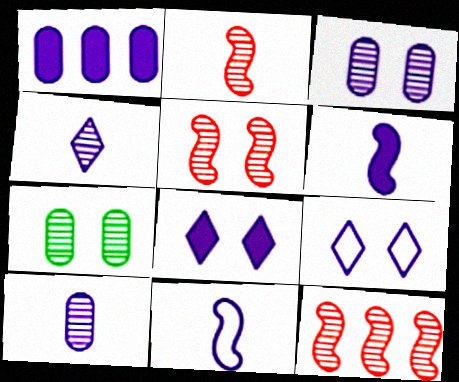[[1, 6, 8], 
[2, 5, 12], 
[4, 7, 12]]